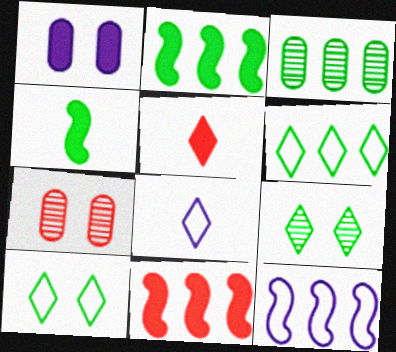[[1, 2, 5], 
[2, 3, 6], 
[2, 7, 8], 
[3, 4, 10]]